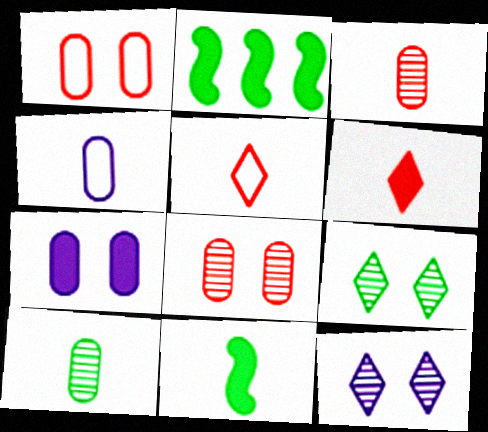[[2, 6, 7]]